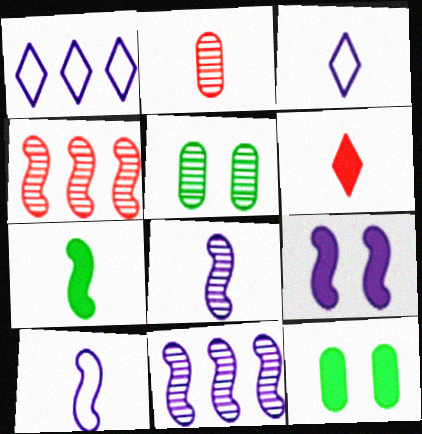[[2, 3, 7], 
[3, 4, 12], 
[9, 10, 11]]